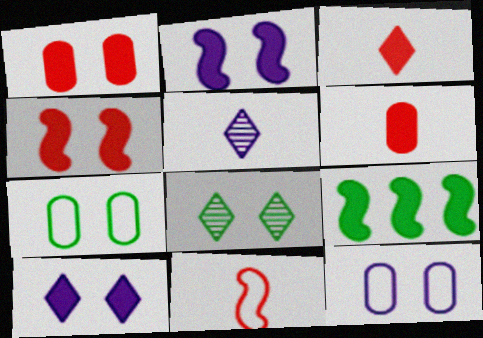[[4, 8, 12], 
[6, 9, 10]]